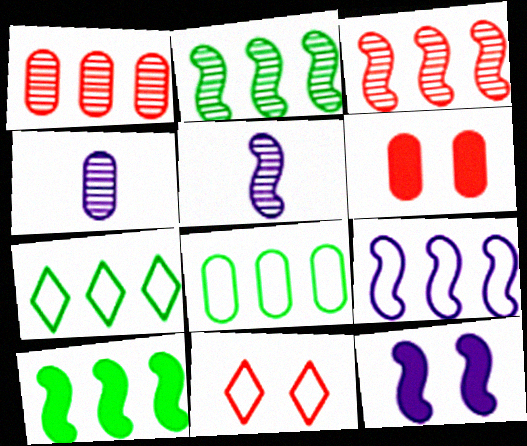[[3, 9, 10], 
[4, 6, 8], 
[4, 10, 11], 
[5, 6, 7], 
[5, 9, 12]]